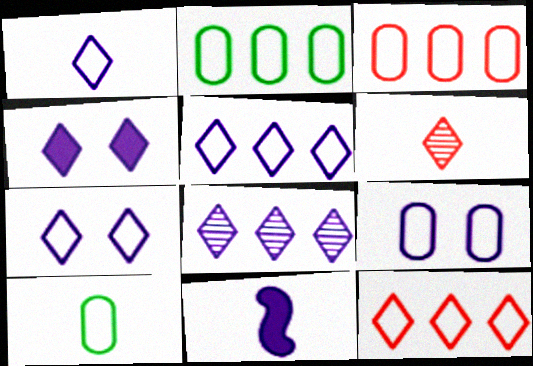[[1, 4, 8], 
[1, 5, 7], 
[3, 9, 10], 
[6, 10, 11], 
[8, 9, 11]]